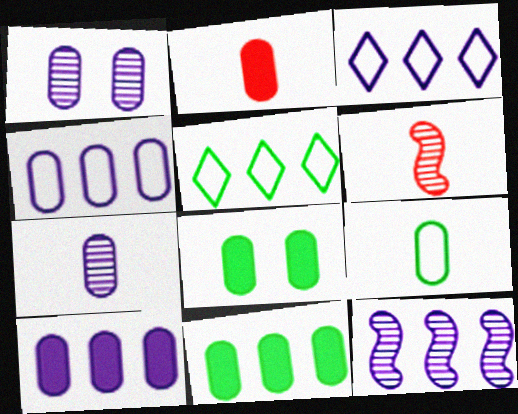[[2, 7, 9], 
[2, 8, 10], 
[3, 6, 8], 
[3, 10, 12]]